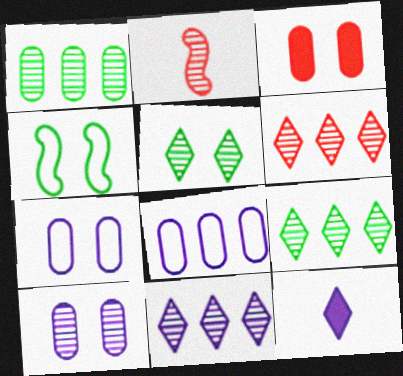[[2, 9, 10], 
[6, 9, 11]]